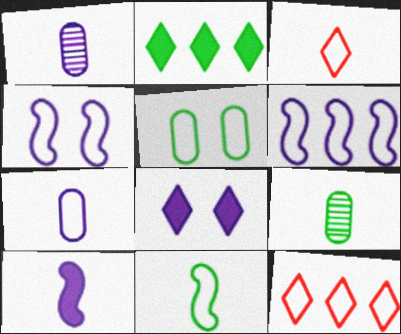[[1, 6, 8], 
[3, 5, 6], 
[3, 7, 11], 
[3, 9, 10]]